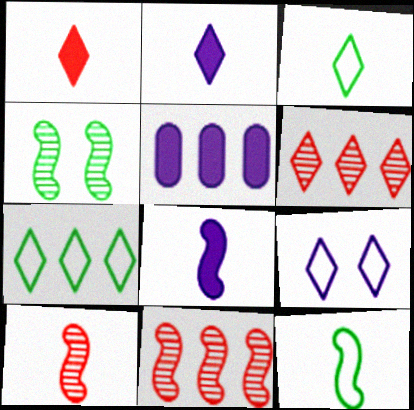[[5, 7, 11], 
[8, 10, 12]]